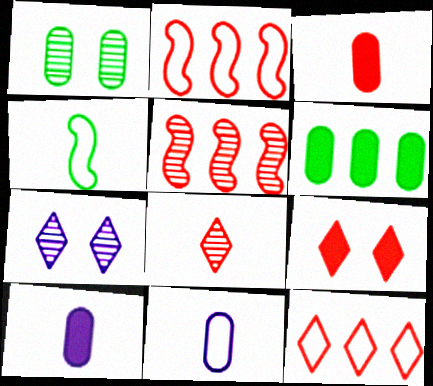[[4, 8, 10], 
[8, 9, 12]]